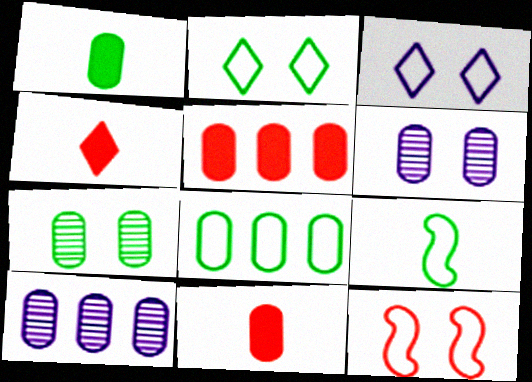[[1, 7, 8], 
[2, 8, 9], 
[5, 8, 10], 
[6, 8, 11]]